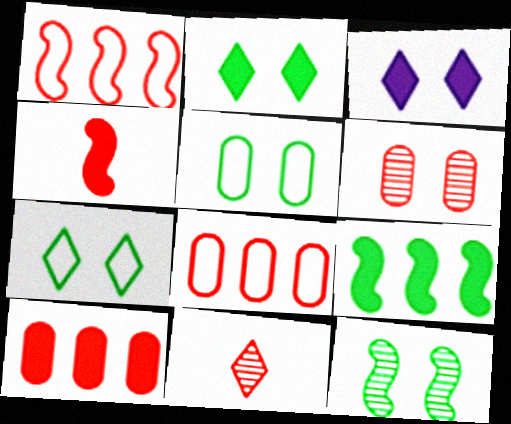[[2, 5, 12]]